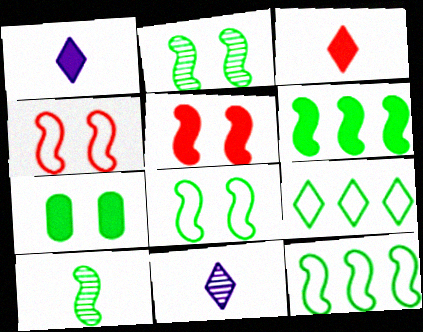[[6, 8, 10], 
[7, 9, 10]]